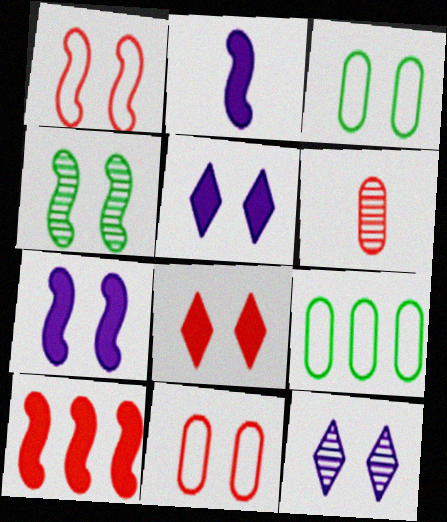[[1, 4, 7], 
[4, 5, 11]]